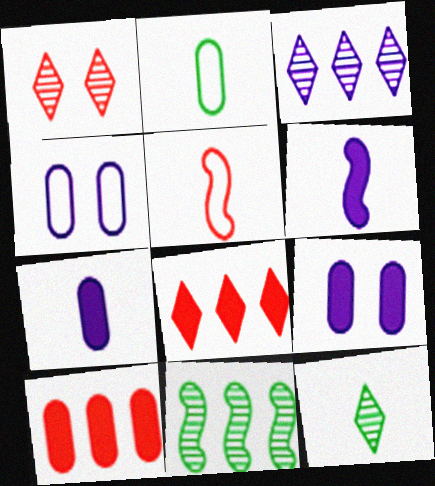[[1, 3, 12], 
[1, 5, 10], 
[3, 4, 6], 
[5, 7, 12]]